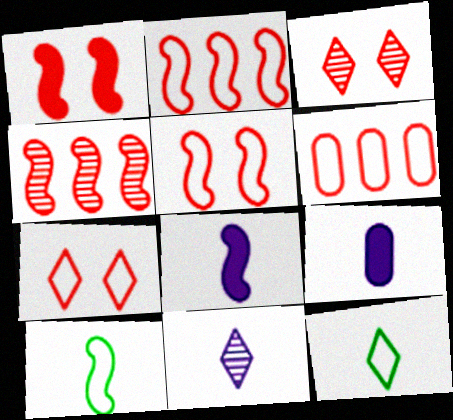[]